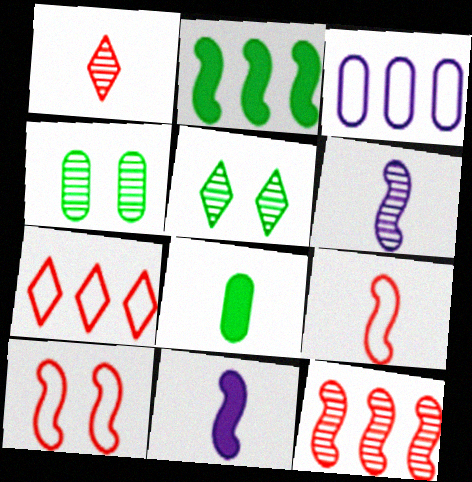[[2, 6, 10], 
[4, 7, 11]]